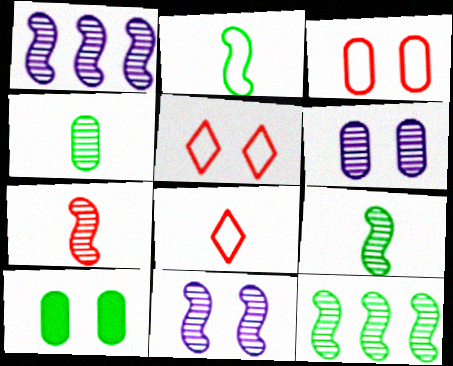[[1, 8, 10], 
[3, 6, 10], 
[5, 10, 11], 
[7, 11, 12]]